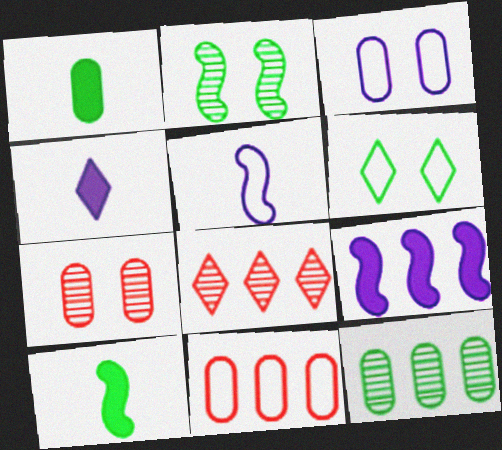[[2, 4, 11], 
[3, 8, 10], 
[4, 6, 8], 
[5, 6, 11], 
[6, 10, 12]]